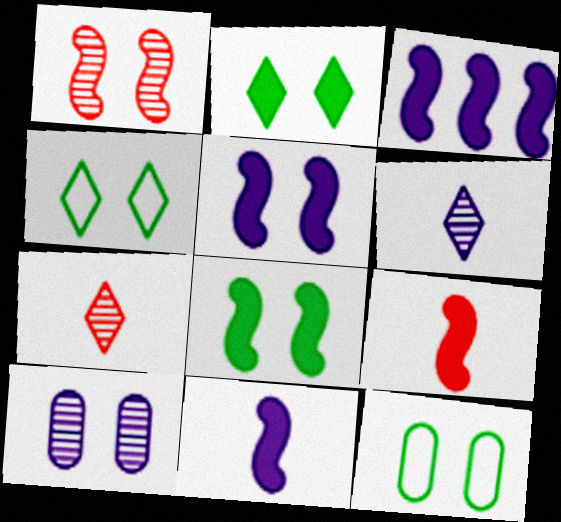[[3, 5, 11], 
[3, 7, 12], 
[3, 8, 9]]